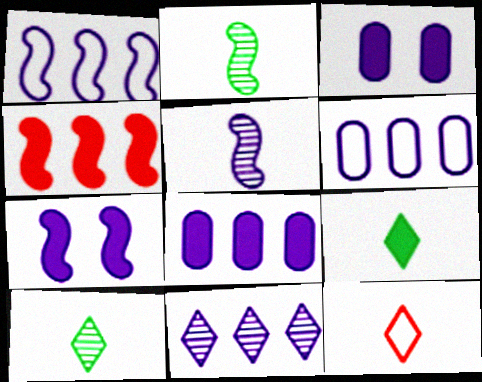[[1, 5, 7], 
[1, 8, 11], 
[3, 4, 9]]